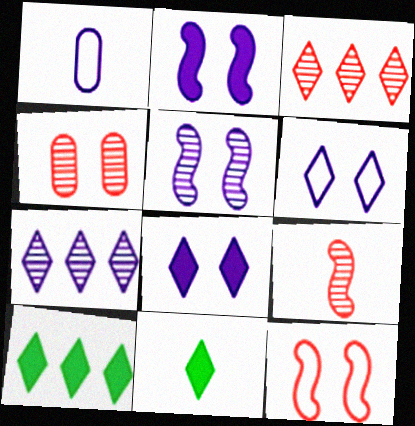[[1, 2, 7], 
[1, 9, 11], 
[3, 4, 9], 
[3, 6, 11]]